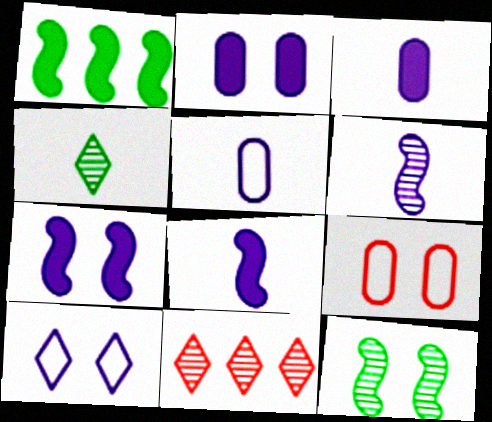[]